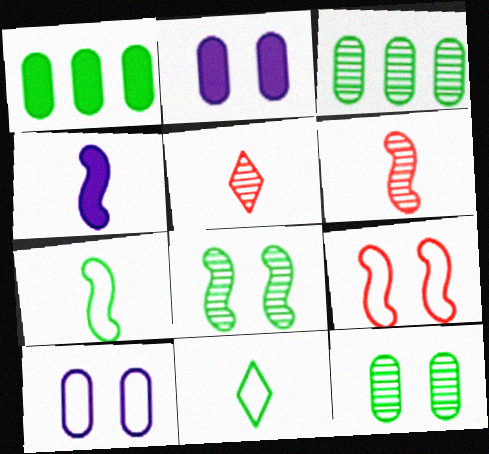[[1, 8, 11], 
[4, 6, 7]]